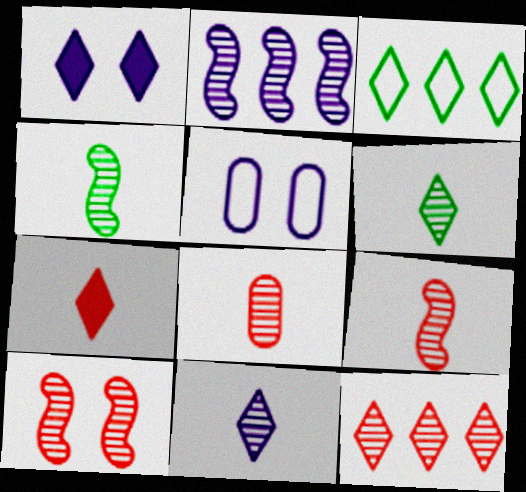[[2, 4, 10], 
[4, 8, 11], 
[8, 10, 12]]